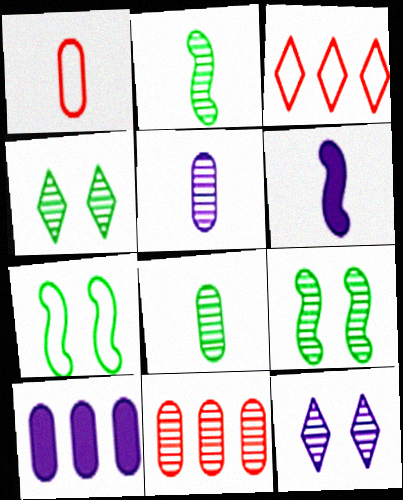[[2, 11, 12]]